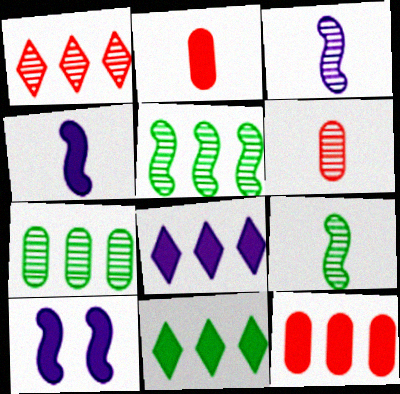[[2, 10, 11]]